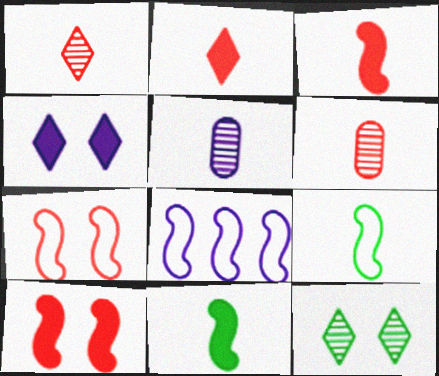[[2, 5, 9], 
[4, 5, 8], 
[7, 8, 9]]